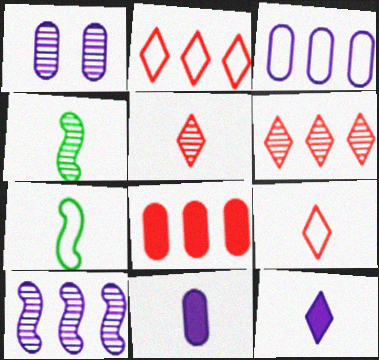[[1, 3, 11], 
[1, 4, 6], 
[4, 9, 11], 
[5, 7, 11]]